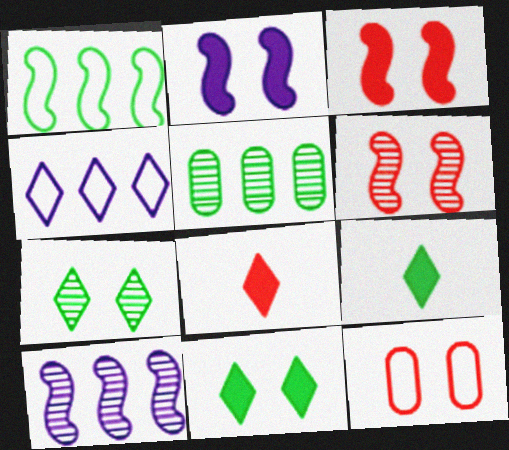[[2, 7, 12], 
[4, 7, 8], 
[9, 10, 12]]